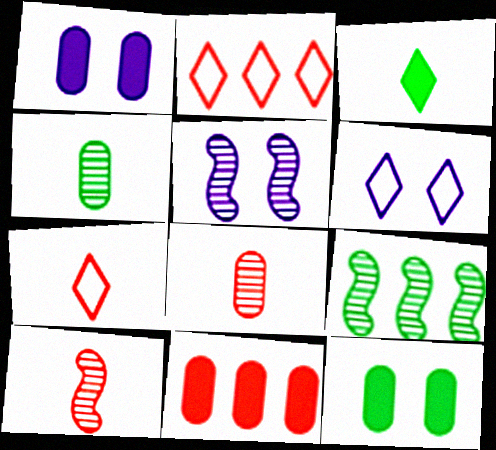[[1, 5, 6], 
[1, 7, 9], 
[5, 9, 10]]